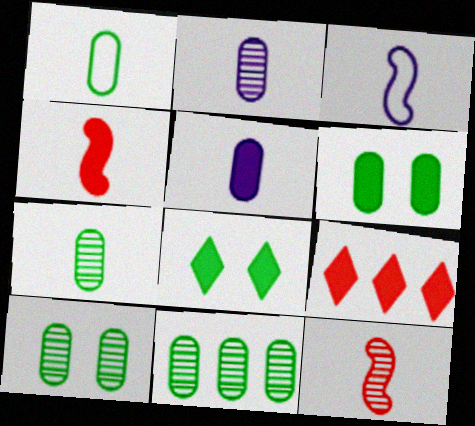[[1, 6, 11], 
[3, 9, 10], 
[7, 10, 11]]